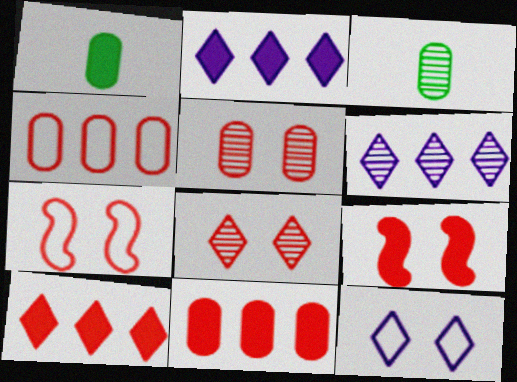[[1, 2, 9], 
[1, 6, 7], 
[2, 3, 7]]